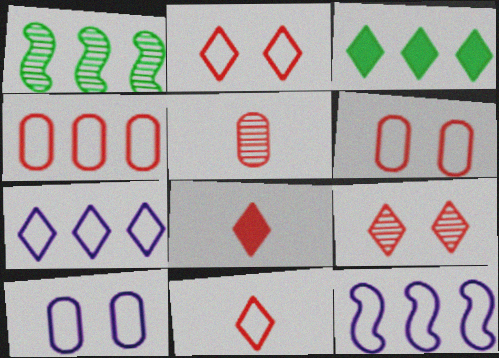[[1, 8, 10]]